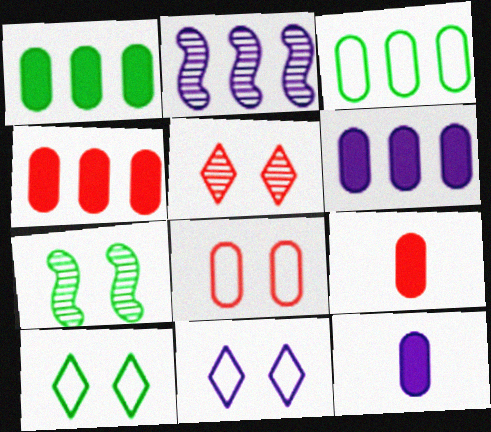[[1, 4, 6], 
[2, 9, 10], 
[2, 11, 12]]